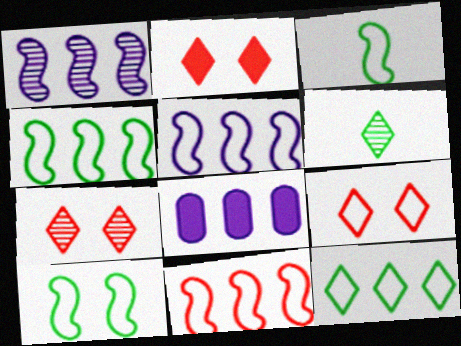[[2, 7, 9], 
[3, 4, 10], 
[3, 7, 8], 
[4, 5, 11]]